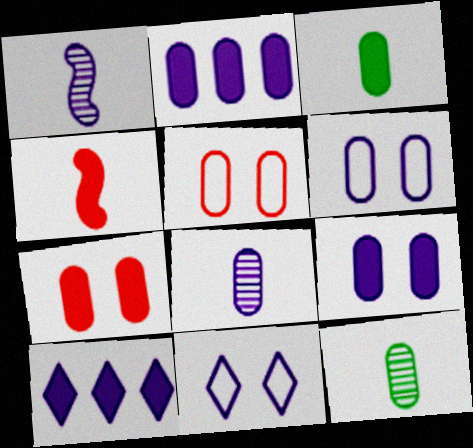[[1, 2, 11], 
[1, 6, 10], 
[2, 3, 7], 
[2, 5, 12], 
[2, 6, 8]]